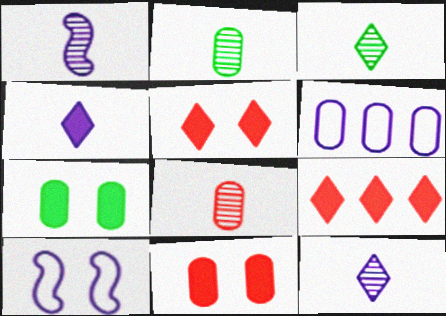[[1, 3, 8], 
[2, 6, 11], 
[2, 9, 10], 
[6, 7, 8]]